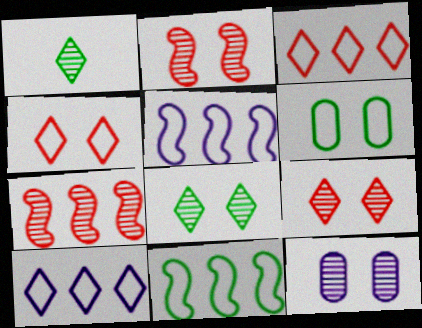[[1, 7, 12], 
[2, 8, 12]]